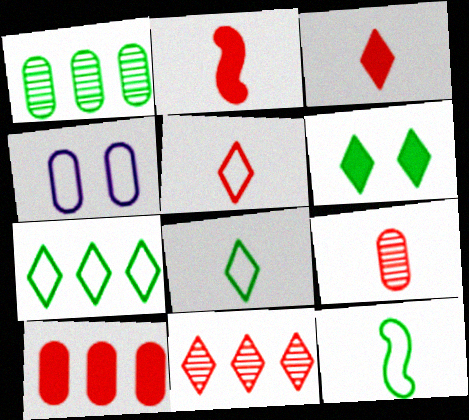[[1, 6, 12], 
[2, 5, 9]]